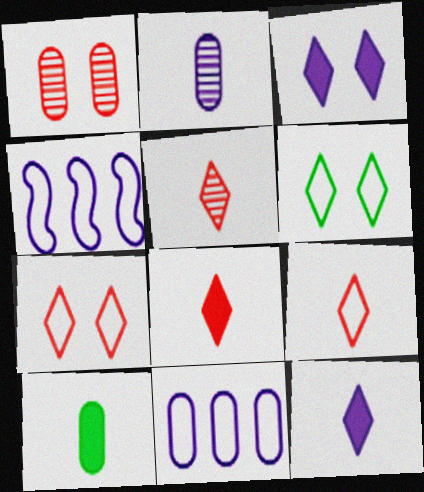[[1, 10, 11], 
[2, 3, 4], 
[5, 8, 9]]